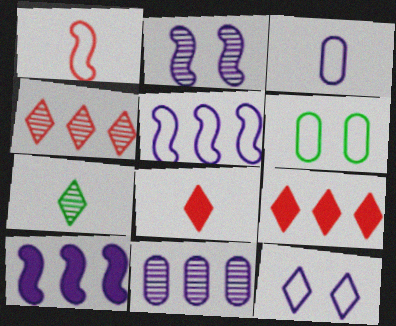[[3, 5, 12], 
[7, 9, 12]]